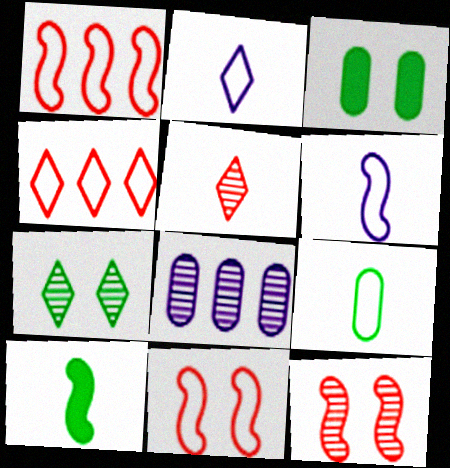[]